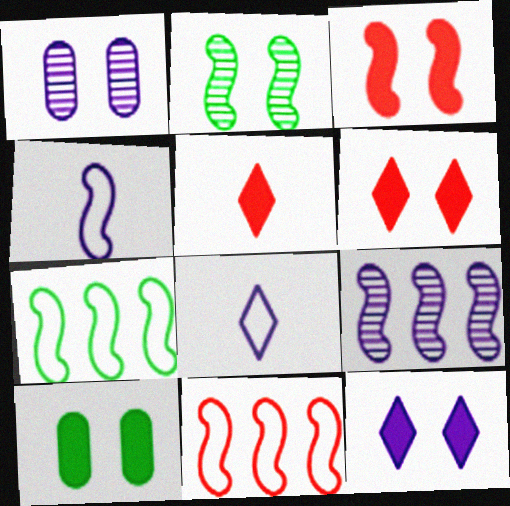[[1, 5, 7], 
[3, 10, 12]]